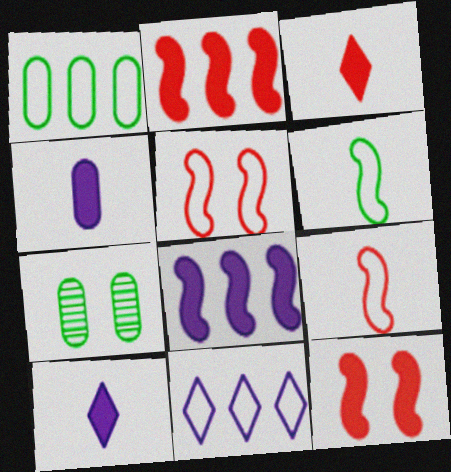[]